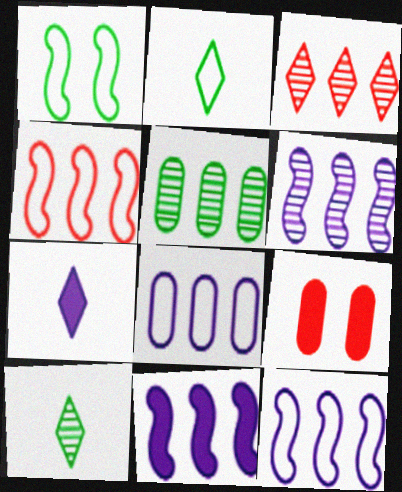[[2, 6, 9], 
[3, 5, 6], 
[6, 11, 12], 
[9, 10, 12]]